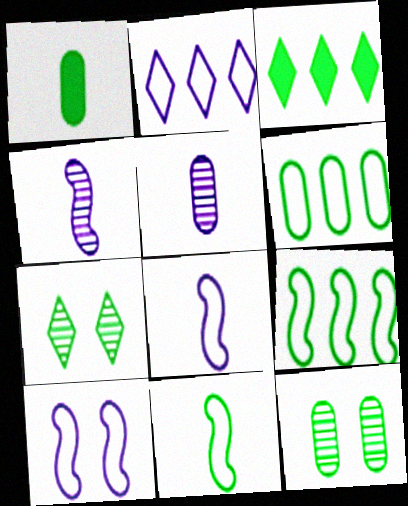[[1, 6, 12], 
[1, 7, 9], 
[3, 11, 12]]